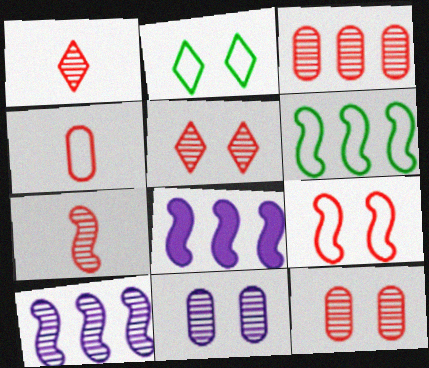[[3, 5, 7]]